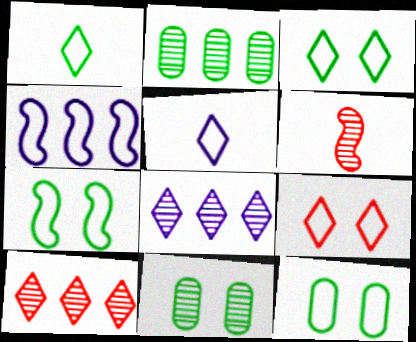[[3, 7, 12], 
[6, 8, 11]]